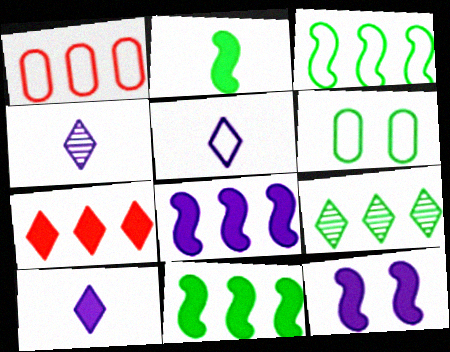[[1, 8, 9], 
[2, 6, 9], 
[4, 5, 10]]